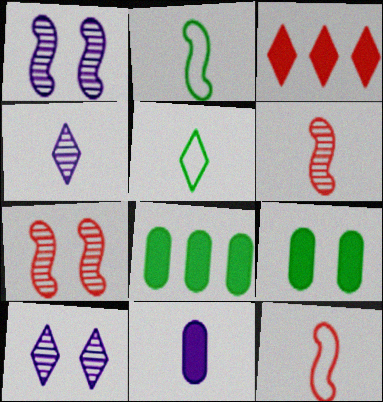[[3, 5, 10], 
[5, 6, 11], 
[8, 10, 12]]